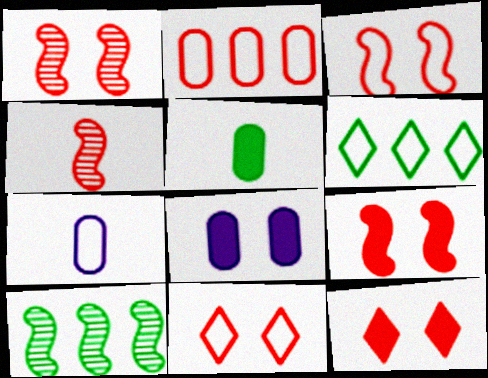[[1, 3, 9], 
[2, 4, 12], 
[3, 6, 7], 
[4, 6, 8], 
[7, 10, 12]]